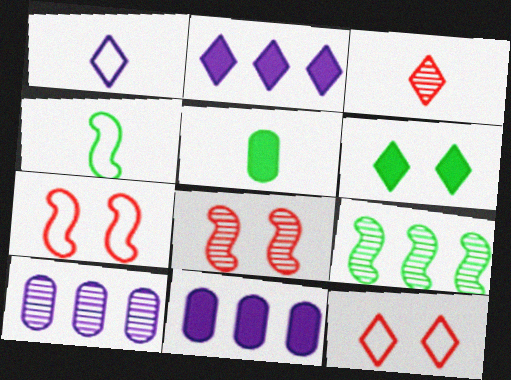[]